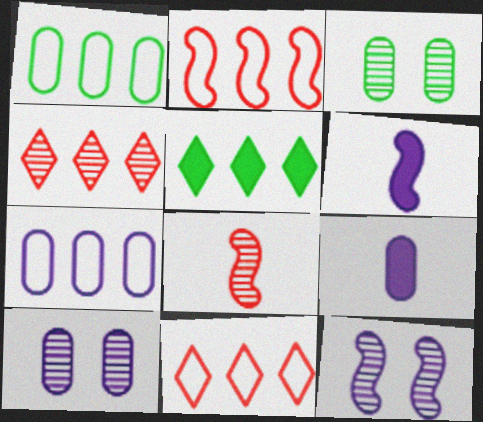[[3, 6, 11], 
[7, 9, 10]]